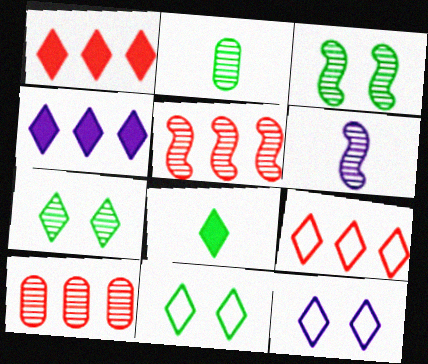[[3, 5, 6], 
[6, 7, 10]]